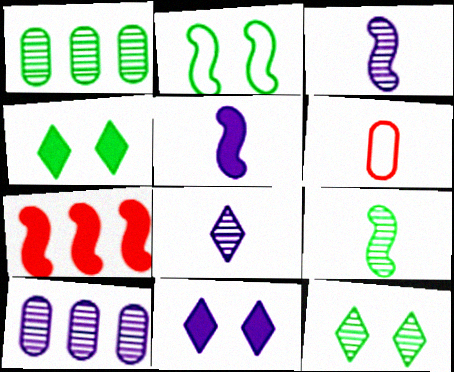[[1, 9, 12], 
[2, 3, 7]]